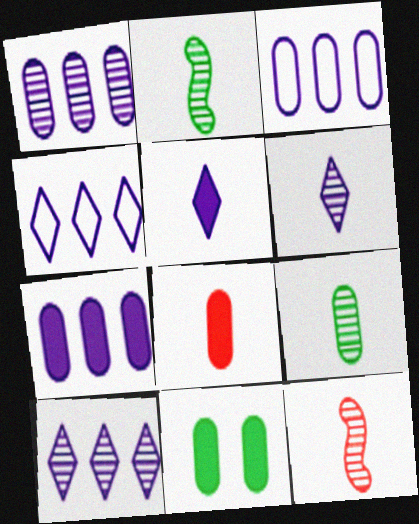[[1, 3, 7], 
[4, 11, 12], 
[6, 9, 12], 
[7, 8, 11]]